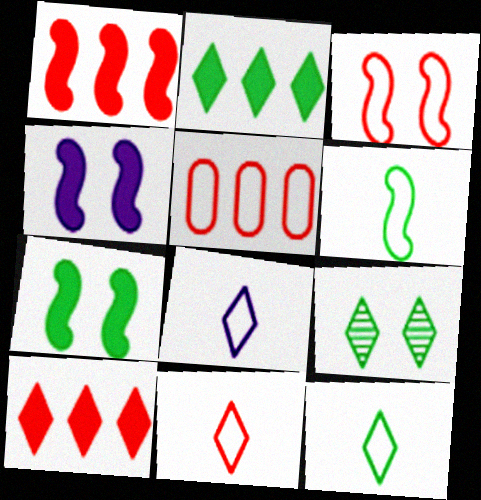[[2, 9, 12], 
[3, 5, 11], 
[8, 9, 10], 
[8, 11, 12]]